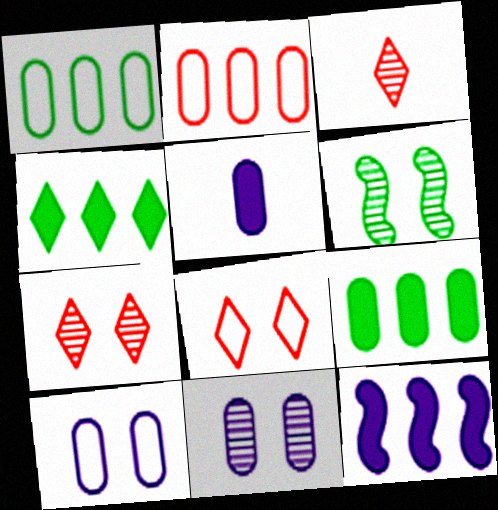[[6, 7, 11]]